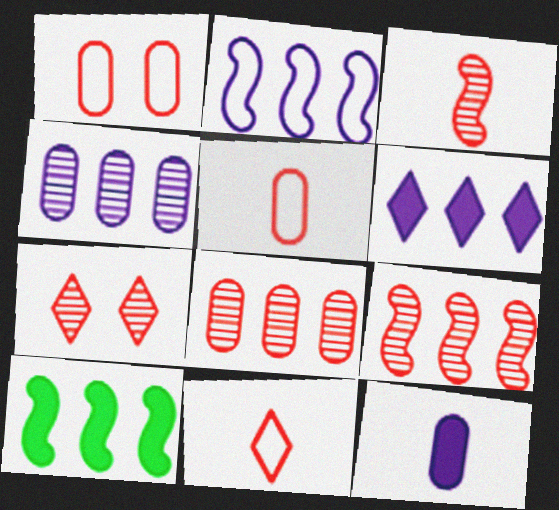[[2, 4, 6], 
[2, 9, 10], 
[3, 7, 8]]